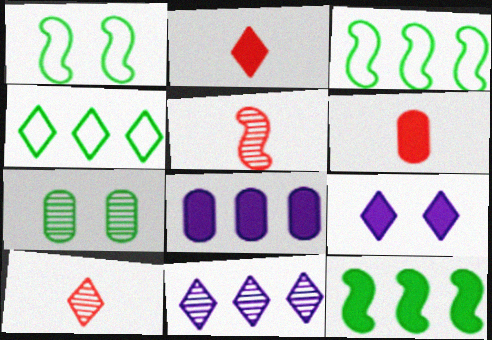[[1, 6, 11], 
[1, 8, 10], 
[4, 9, 10], 
[5, 7, 11], 
[6, 9, 12]]